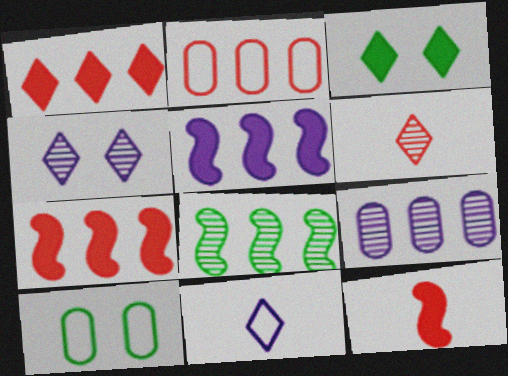[[5, 6, 10]]